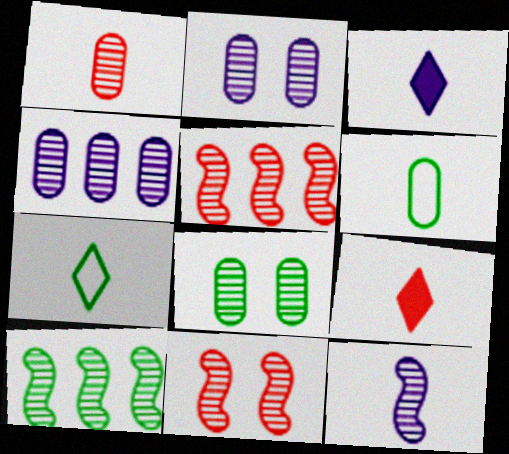[[1, 4, 8], 
[6, 9, 12], 
[10, 11, 12]]